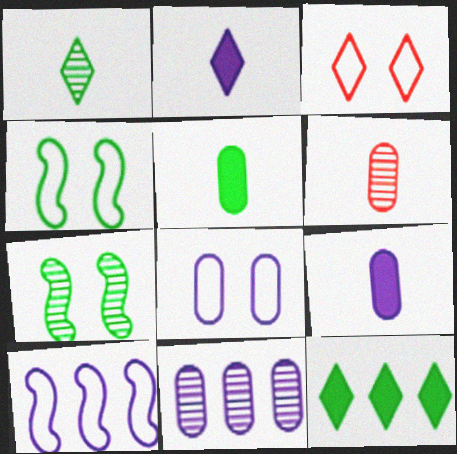[[3, 4, 8], 
[8, 9, 11]]